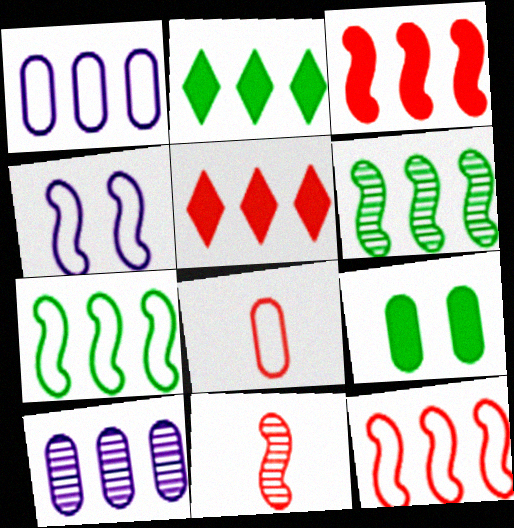[[1, 5, 6], 
[2, 10, 12], 
[5, 7, 10], 
[8, 9, 10]]